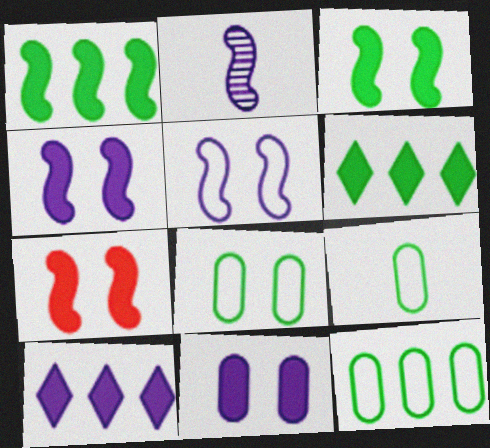[[3, 4, 7], 
[8, 9, 12]]